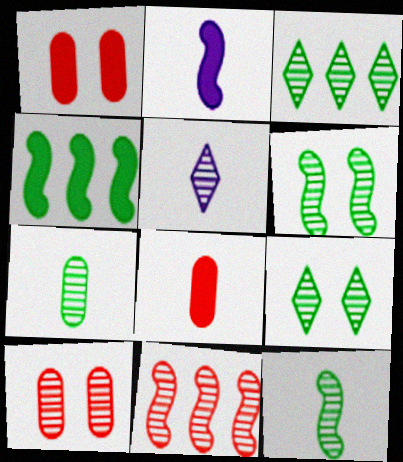[[3, 6, 7]]